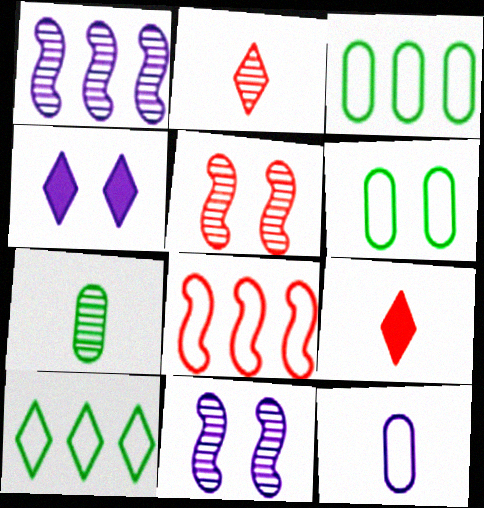[[1, 4, 12], 
[1, 6, 9], 
[2, 4, 10], 
[3, 9, 11], 
[4, 5, 6], 
[4, 7, 8]]